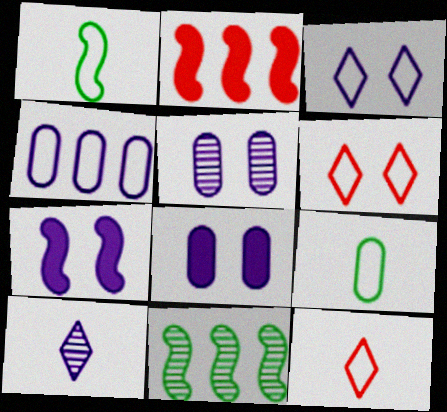[[1, 4, 6], 
[3, 5, 7], 
[4, 7, 10], 
[8, 11, 12]]